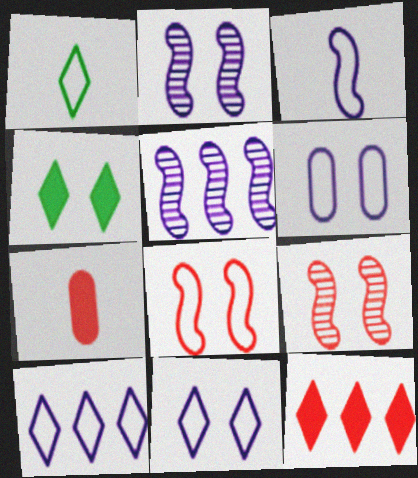[[3, 6, 10], 
[4, 6, 9]]